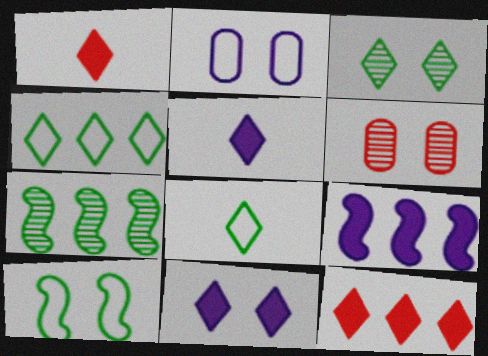[[1, 2, 7], 
[6, 8, 9], 
[6, 10, 11]]